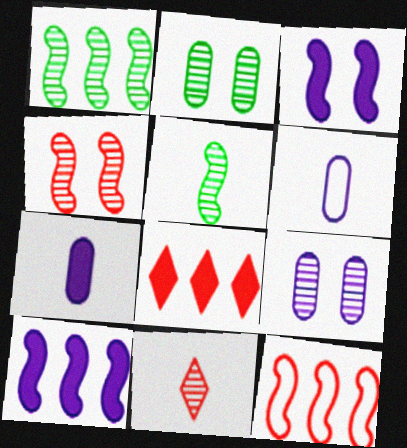[[1, 9, 11], 
[1, 10, 12], 
[3, 5, 12]]